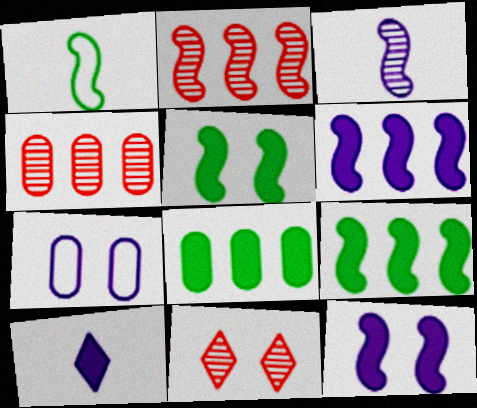[[1, 2, 12], 
[5, 7, 11]]